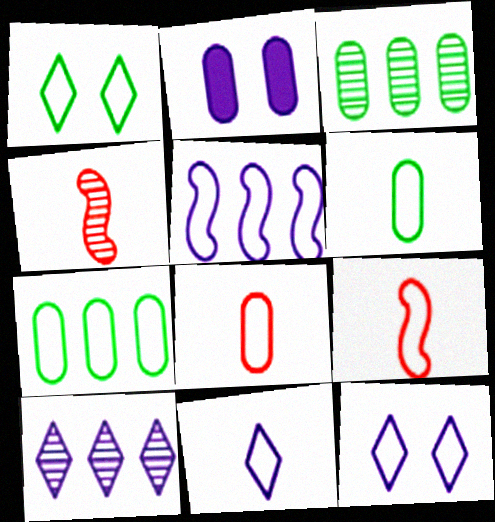[[1, 5, 8], 
[2, 3, 8], 
[6, 9, 11], 
[7, 9, 12]]